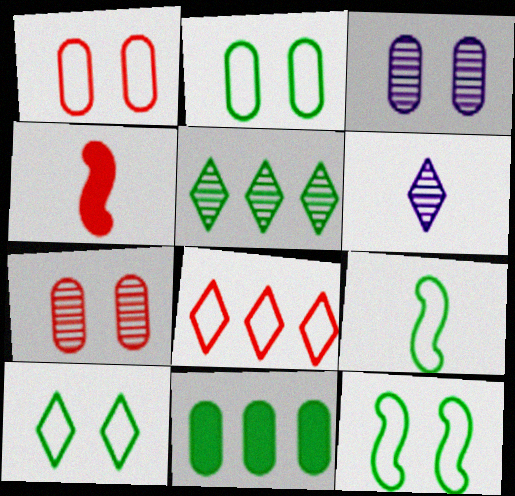[[2, 10, 12], 
[4, 7, 8]]